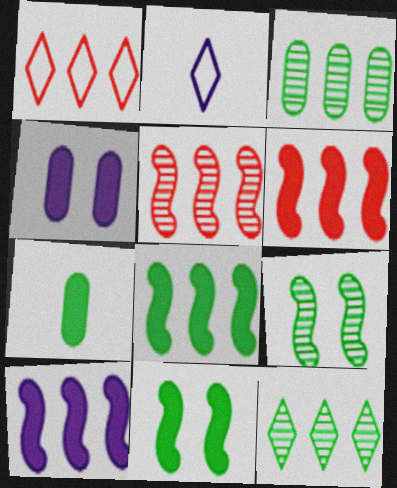[[1, 3, 10], 
[6, 8, 10]]